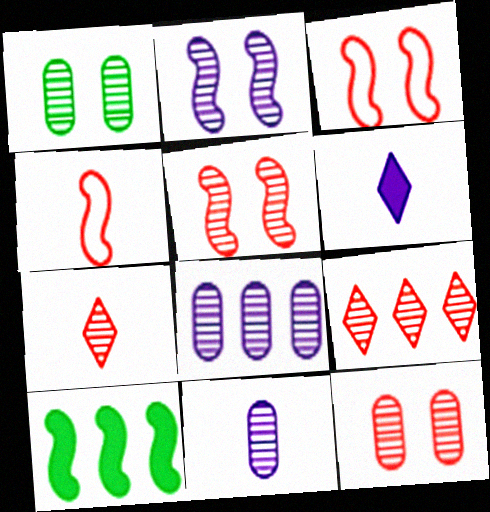[[2, 4, 10]]